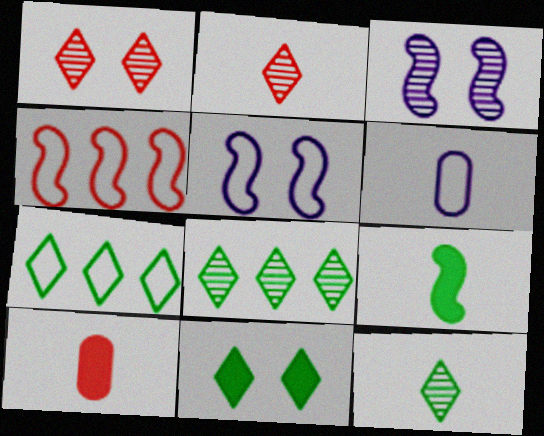[[1, 4, 10], 
[2, 6, 9], 
[3, 4, 9], 
[3, 7, 10], 
[5, 8, 10], 
[7, 11, 12]]